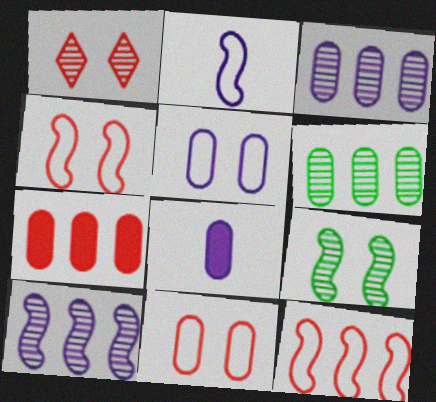[[3, 5, 8], 
[6, 8, 11]]